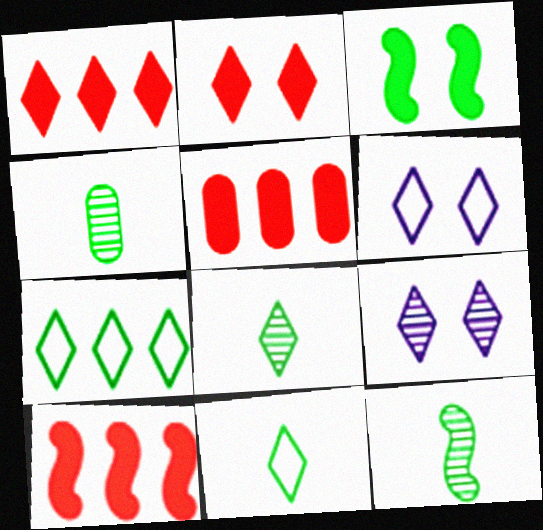[[1, 5, 10], 
[1, 6, 8], 
[1, 9, 11], 
[3, 4, 7], 
[4, 6, 10], 
[4, 8, 12], 
[5, 6, 12]]